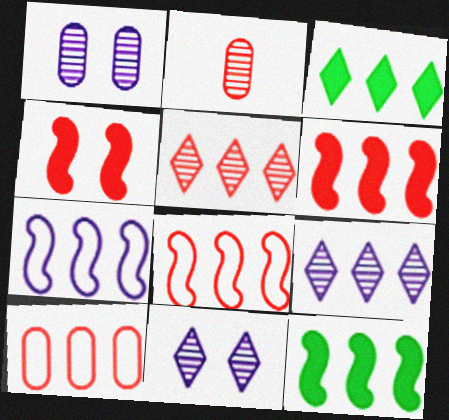[[5, 6, 10], 
[9, 10, 12]]